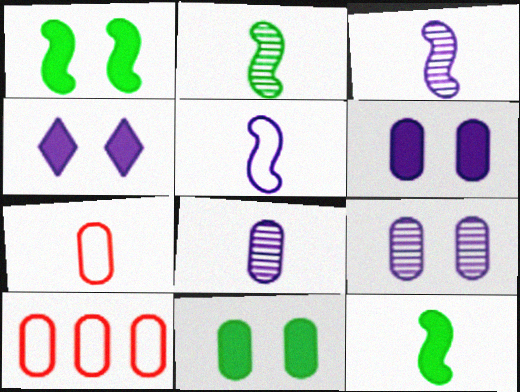[[2, 4, 10], 
[8, 10, 11]]